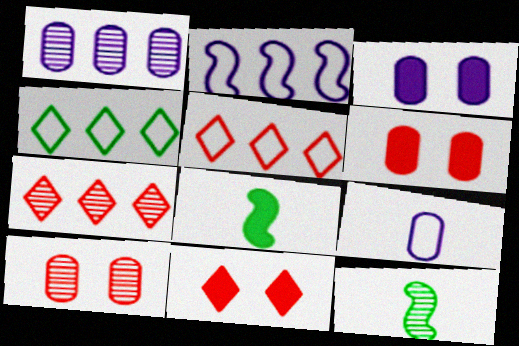[[1, 3, 9], 
[3, 5, 12]]